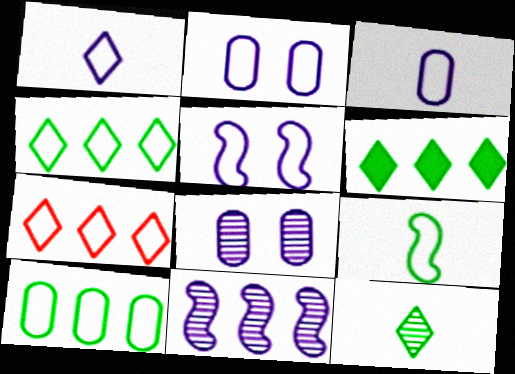[[2, 7, 9]]